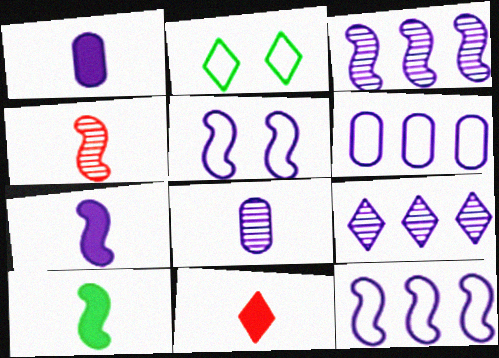[[1, 5, 9], 
[1, 10, 11], 
[2, 9, 11], 
[3, 5, 7]]